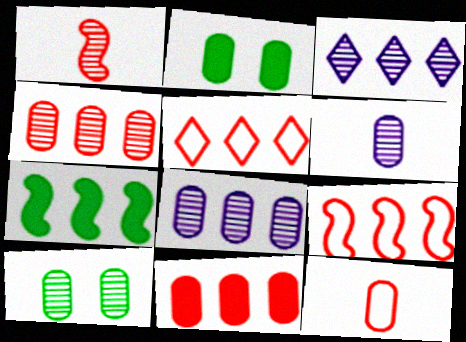[[1, 3, 10], 
[2, 8, 12], 
[4, 6, 10], 
[5, 7, 8]]